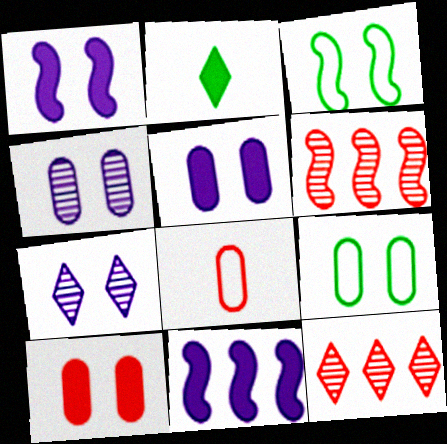[[2, 10, 11], 
[3, 7, 10], 
[4, 9, 10]]